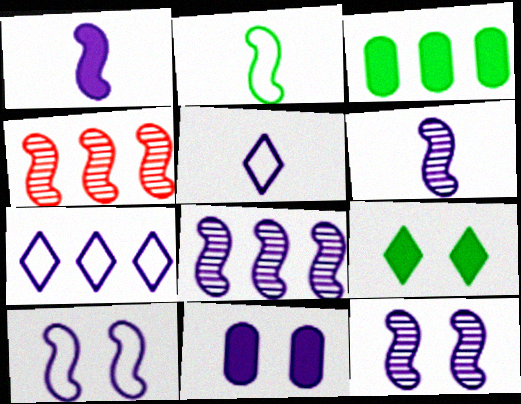[[1, 8, 10], 
[3, 4, 7], 
[5, 8, 11], 
[6, 7, 11], 
[6, 8, 12]]